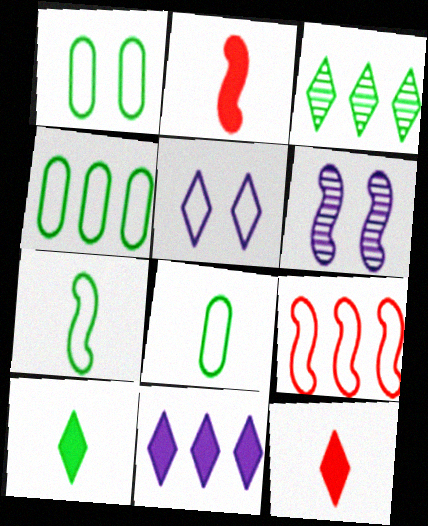[[1, 4, 8], 
[3, 5, 12], 
[4, 6, 12], 
[5, 8, 9]]